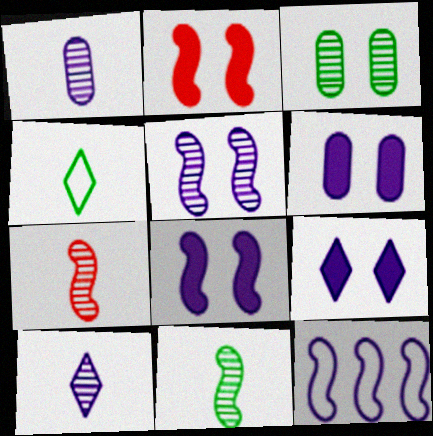[[1, 9, 12], 
[2, 11, 12], 
[6, 8, 9], 
[6, 10, 12]]